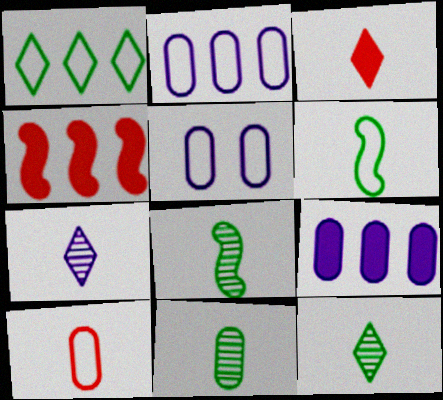[[4, 5, 12], 
[8, 11, 12]]